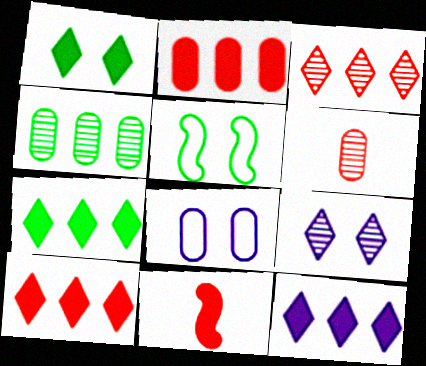[[5, 6, 12], 
[7, 10, 12]]